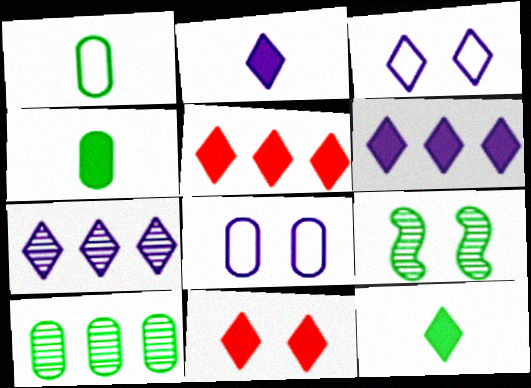[[2, 3, 7], 
[6, 11, 12], 
[8, 9, 11]]